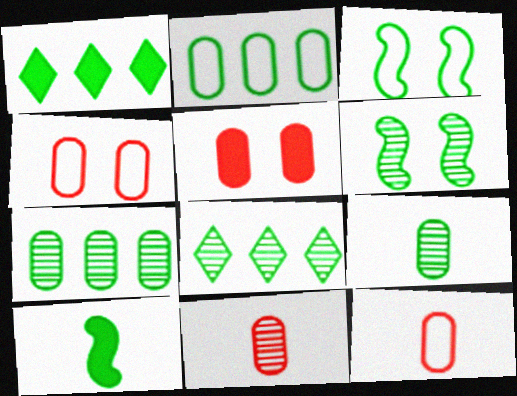[[1, 3, 9], 
[6, 8, 9]]